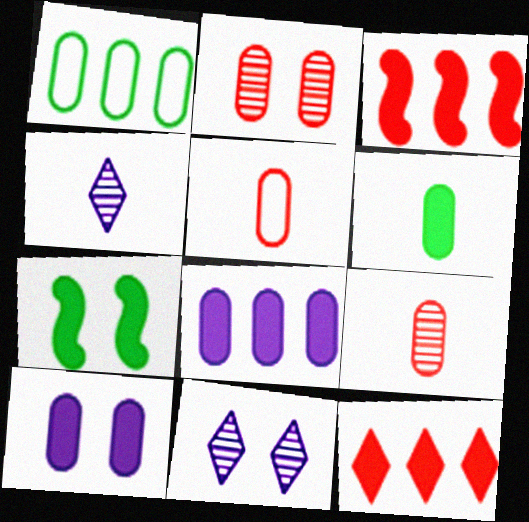[[1, 9, 10]]